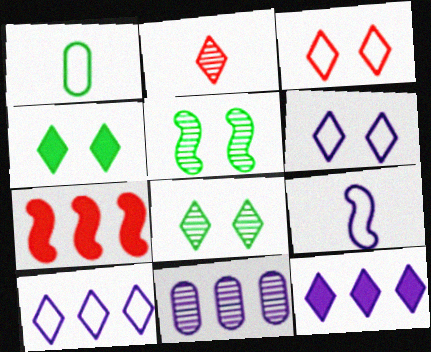[[2, 4, 10], 
[2, 5, 11], 
[5, 7, 9]]